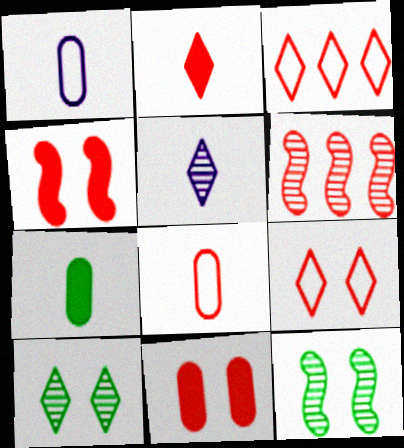[]